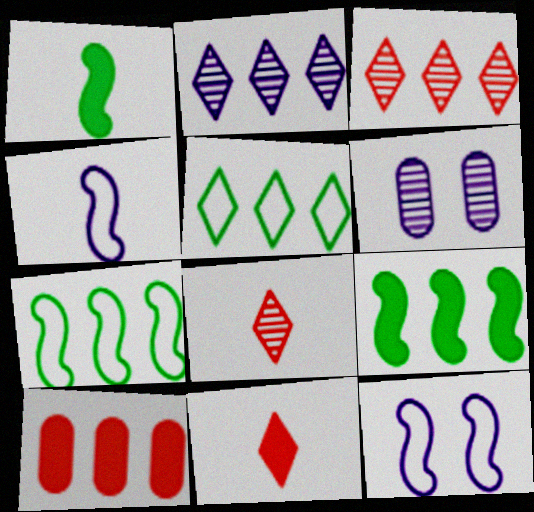[[2, 7, 10], 
[6, 7, 11]]